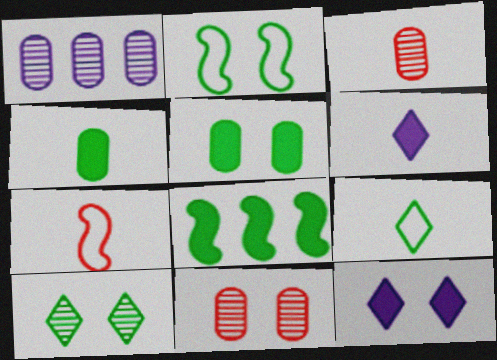[[2, 5, 10], 
[2, 11, 12]]